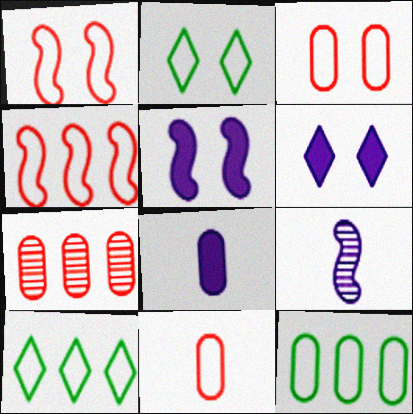[]